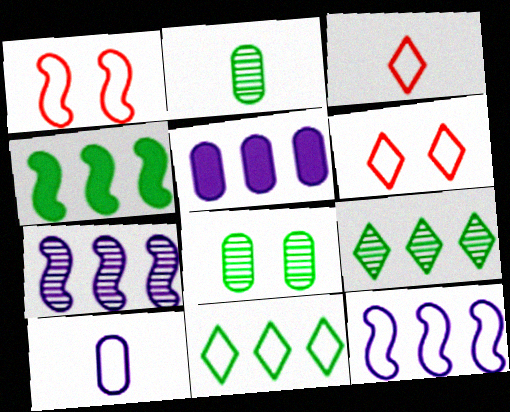[[1, 10, 11]]